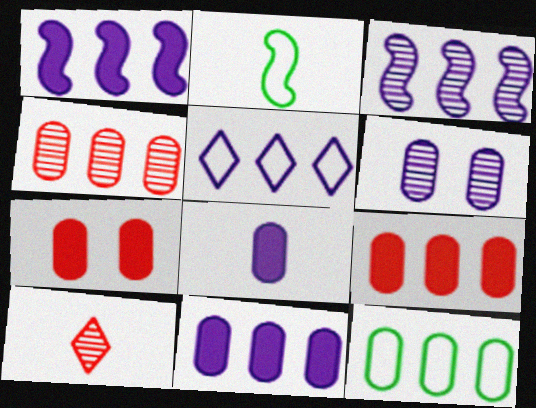[[2, 8, 10], 
[3, 5, 11], 
[4, 11, 12]]